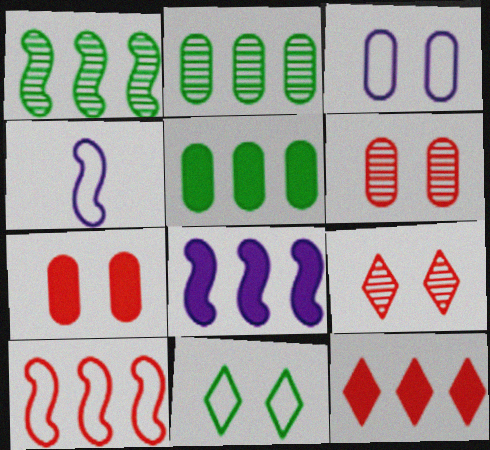[[1, 8, 10], 
[4, 5, 9], 
[5, 8, 12]]